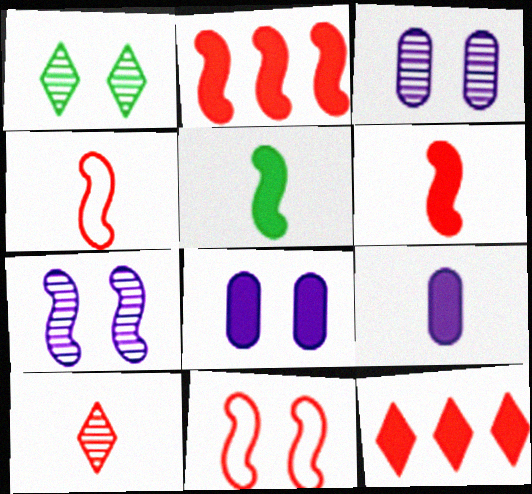[[1, 8, 11], 
[5, 8, 12]]